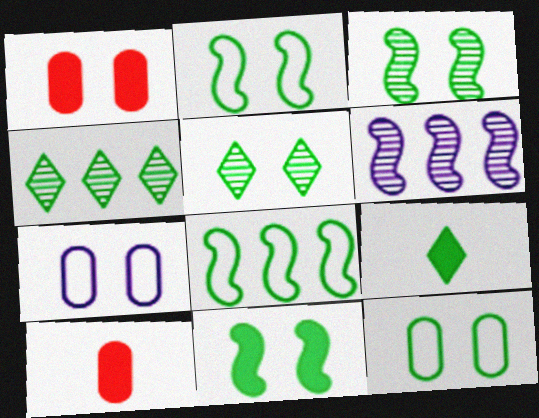[[2, 3, 11], 
[5, 11, 12]]